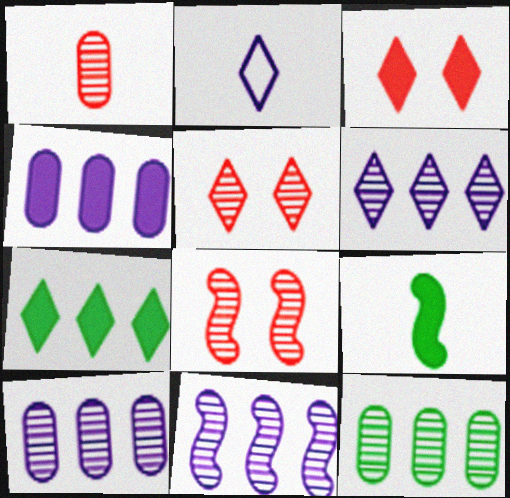[[1, 2, 9], 
[2, 5, 7], 
[3, 4, 9], 
[6, 10, 11]]